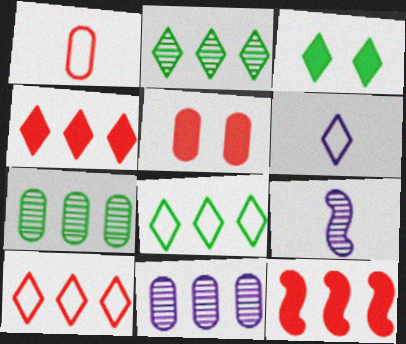[[5, 8, 9], 
[8, 11, 12]]